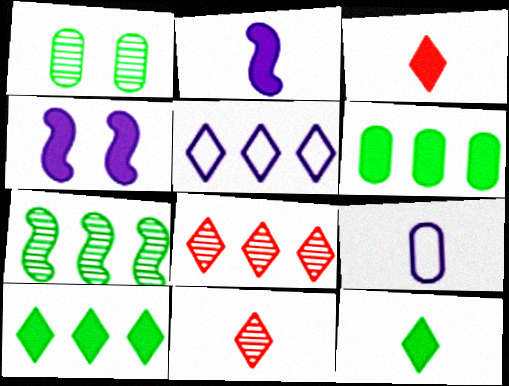[[3, 4, 6], 
[5, 8, 10]]